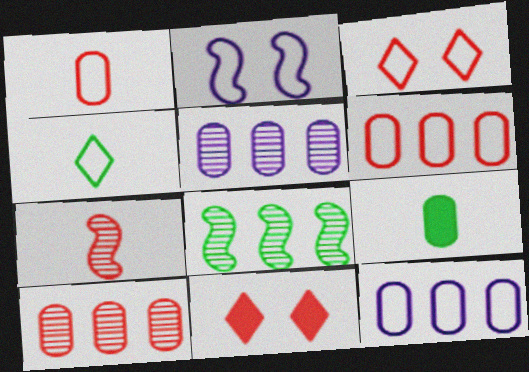[[2, 4, 6], 
[6, 7, 11]]